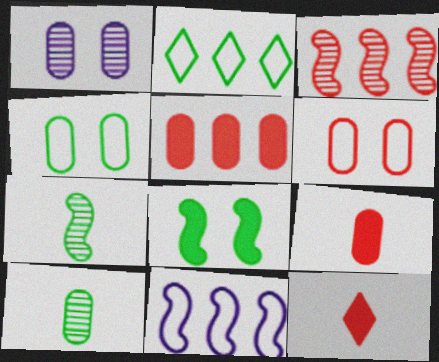[[2, 8, 10], 
[3, 6, 12]]